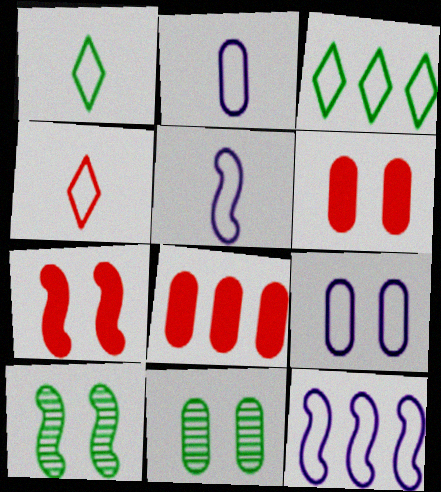[[2, 8, 11], 
[6, 9, 11]]